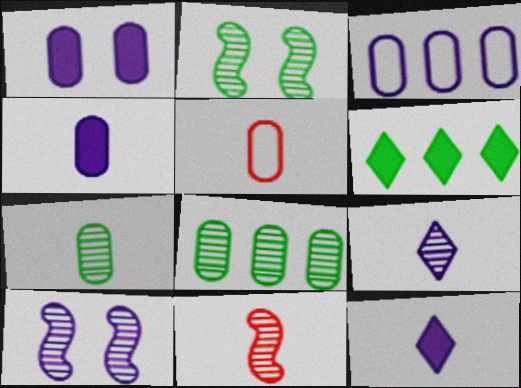[[1, 5, 8], 
[3, 10, 12], 
[4, 5, 7], 
[5, 6, 10], 
[7, 9, 11]]